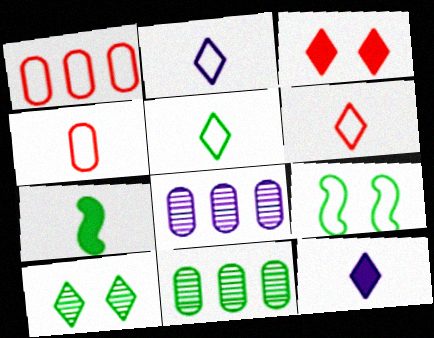[[1, 2, 9], 
[2, 5, 6]]